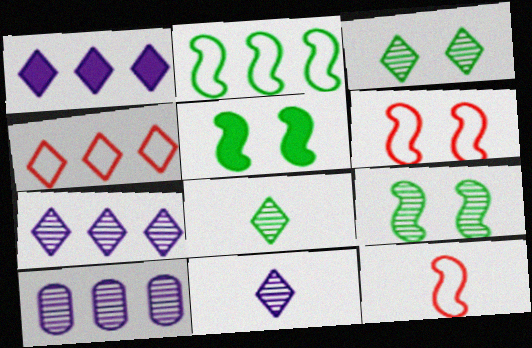[]